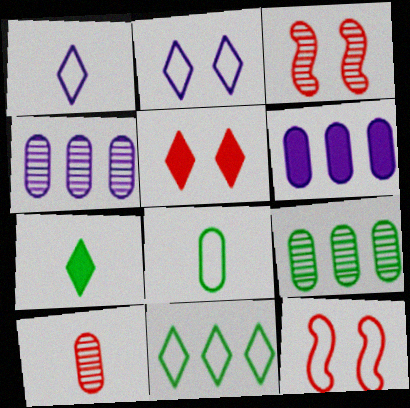[[4, 7, 12]]